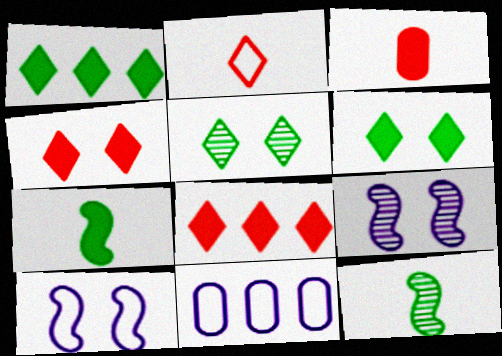[[4, 11, 12]]